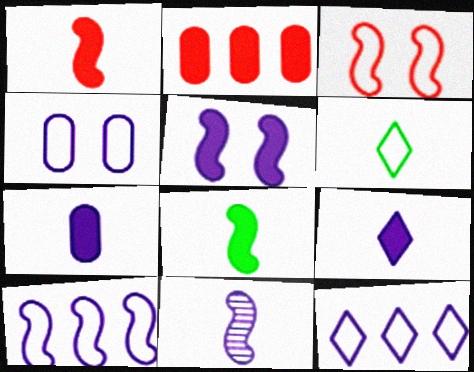[[5, 10, 11]]